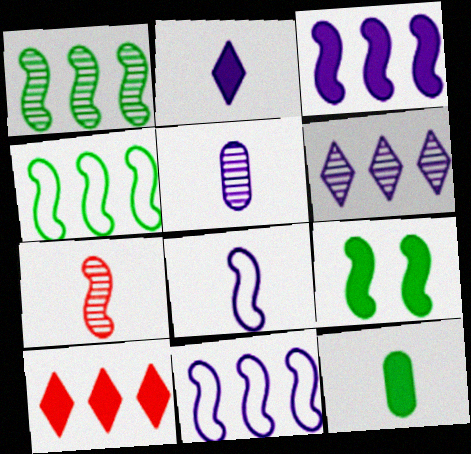[[2, 5, 8], 
[7, 9, 11]]